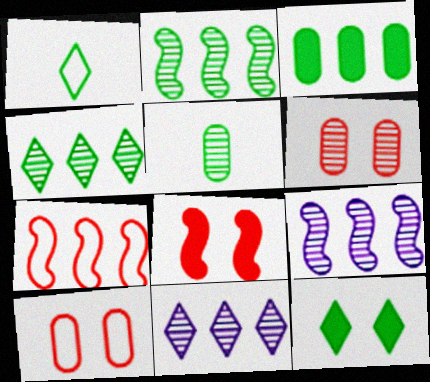[[1, 4, 12], 
[3, 7, 11]]